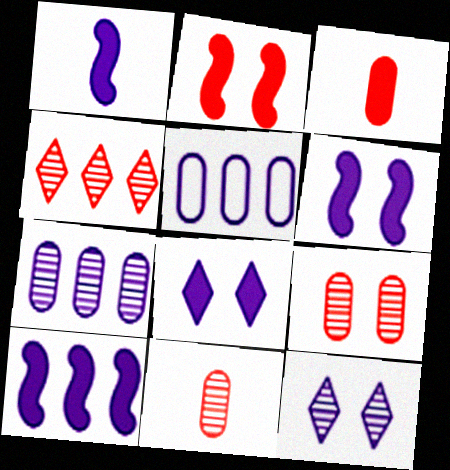[[1, 5, 12], 
[1, 6, 10]]